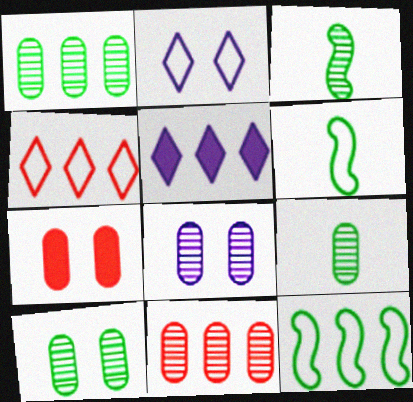[[1, 9, 10], 
[5, 11, 12], 
[8, 9, 11]]